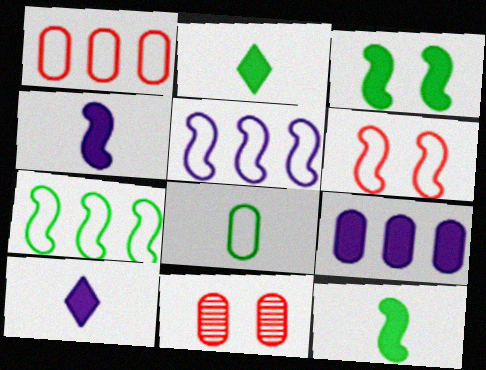[[2, 5, 11], 
[7, 10, 11], 
[8, 9, 11]]